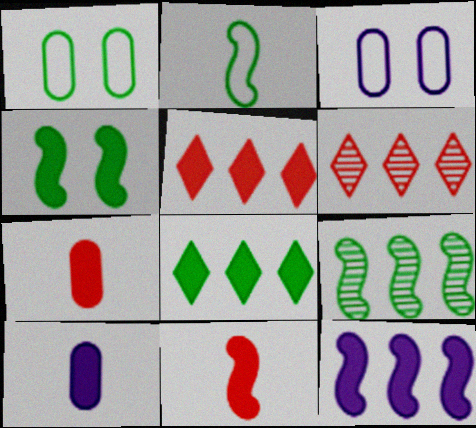[[2, 4, 9], 
[4, 5, 10], 
[4, 11, 12]]